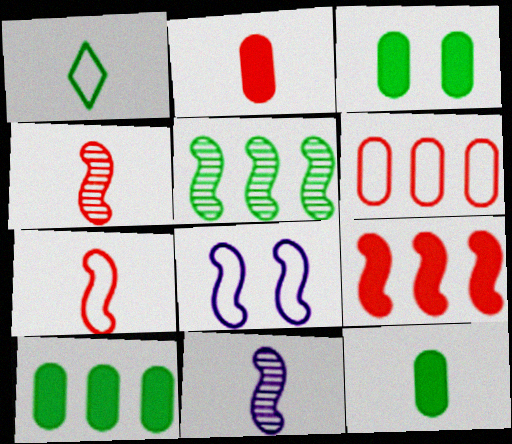[[1, 2, 11], 
[1, 3, 5], 
[1, 6, 8], 
[3, 10, 12]]